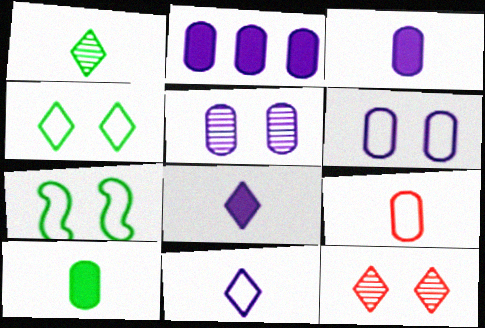[]